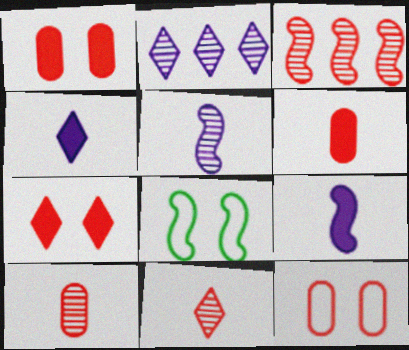[[2, 6, 8], 
[3, 8, 9]]